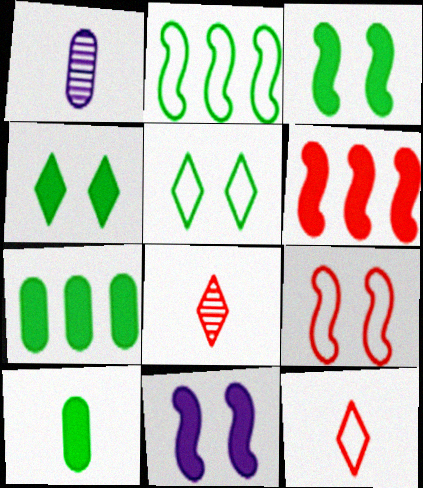[[1, 5, 6]]